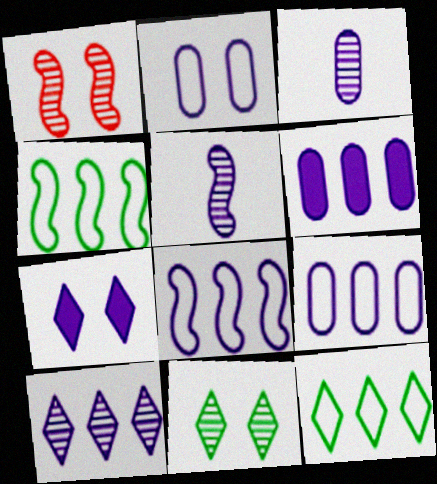[[2, 3, 6], 
[3, 7, 8], 
[5, 7, 9], 
[6, 8, 10]]